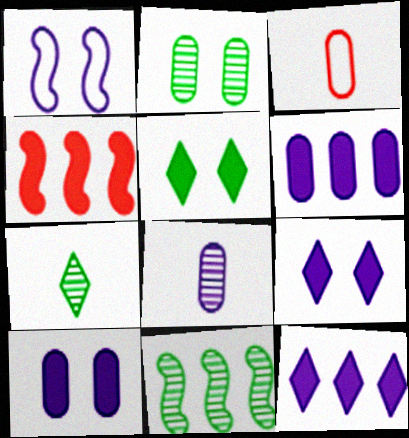[[1, 8, 12], 
[2, 3, 6], 
[2, 7, 11], 
[3, 9, 11]]